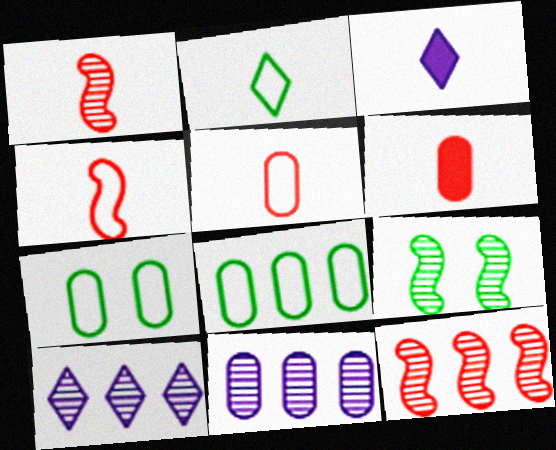[[3, 7, 12], 
[6, 7, 11]]